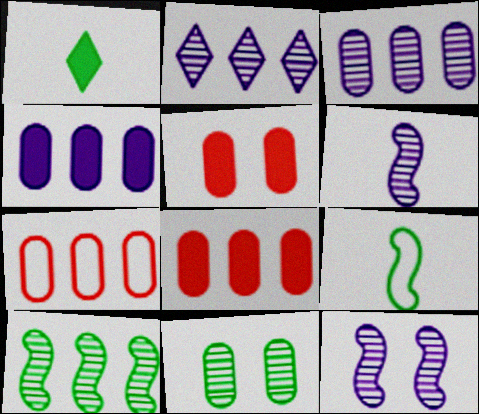[[1, 7, 12], 
[2, 5, 9]]